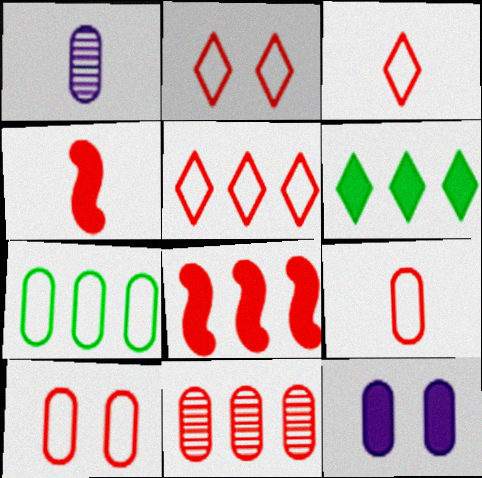[[2, 3, 5], 
[2, 4, 11], 
[4, 6, 12], 
[5, 8, 11]]